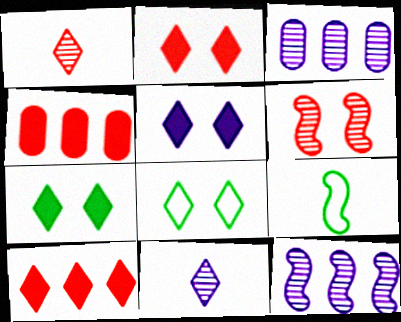[[2, 3, 9], 
[2, 5, 7], 
[8, 10, 11]]